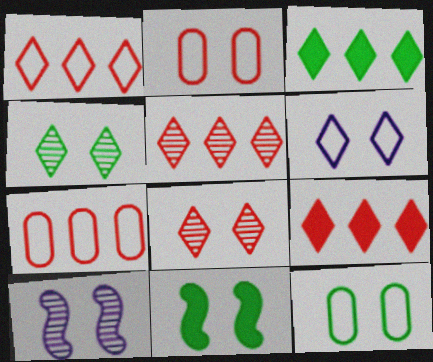[[1, 5, 9], 
[4, 11, 12]]